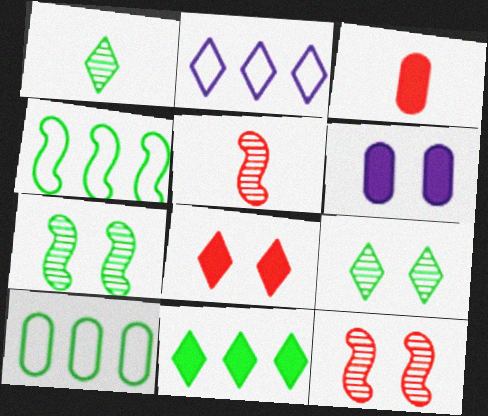[[1, 2, 8], 
[2, 3, 7]]